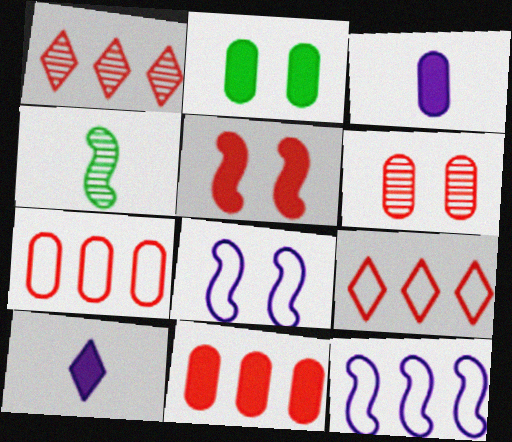[[2, 3, 11], 
[4, 5, 12]]